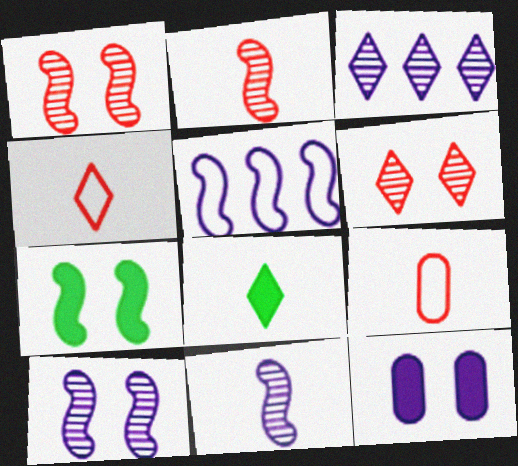[[2, 5, 7], 
[3, 7, 9], 
[8, 9, 11]]